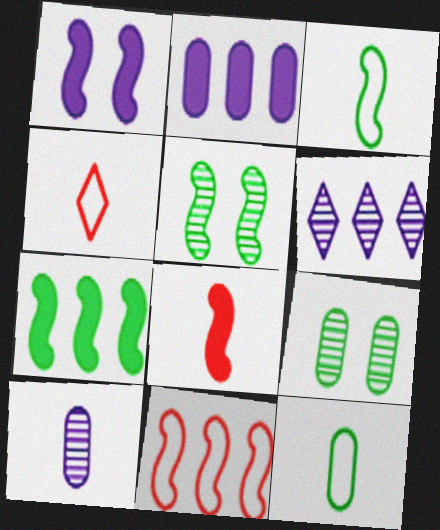[[1, 7, 8], 
[2, 4, 5], 
[3, 5, 7]]